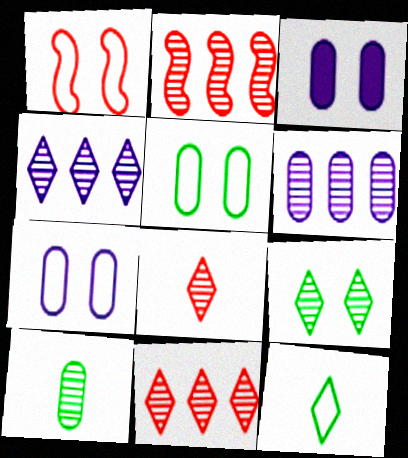[[1, 3, 9], 
[2, 3, 12], 
[4, 8, 9]]